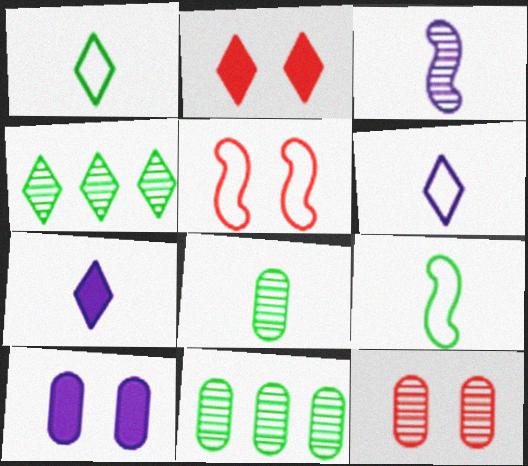[[2, 4, 6], 
[2, 5, 12], 
[3, 4, 12], 
[5, 7, 11]]